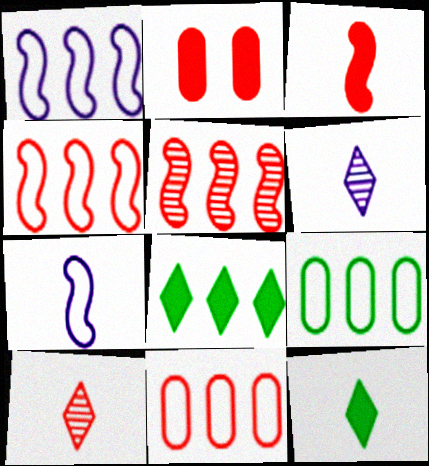[[2, 4, 10]]